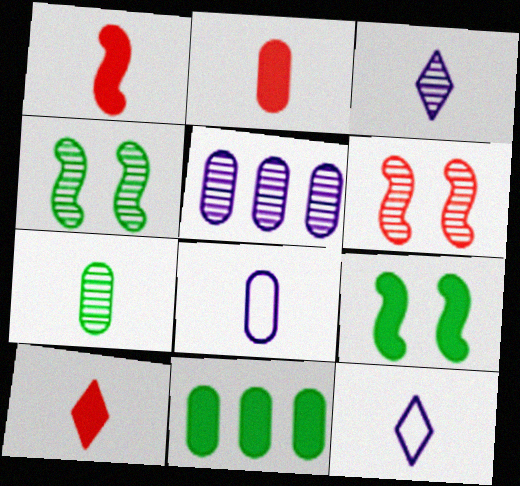[[1, 2, 10], 
[1, 7, 12], 
[2, 7, 8], 
[6, 11, 12]]